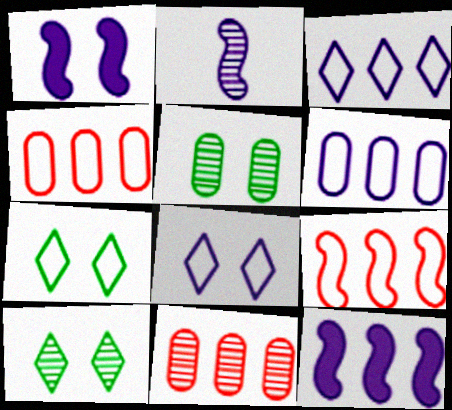[[2, 10, 11]]